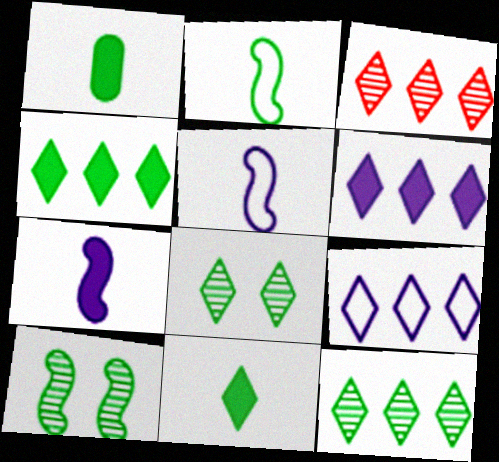[[3, 4, 9]]